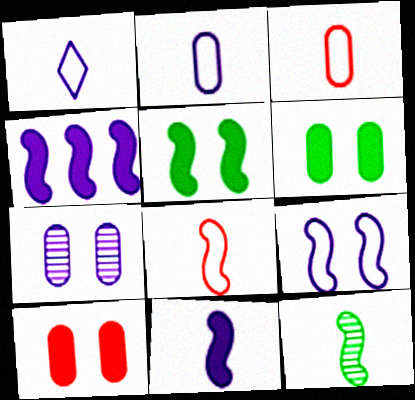[[1, 4, 7], 
[8, 11, 12]]